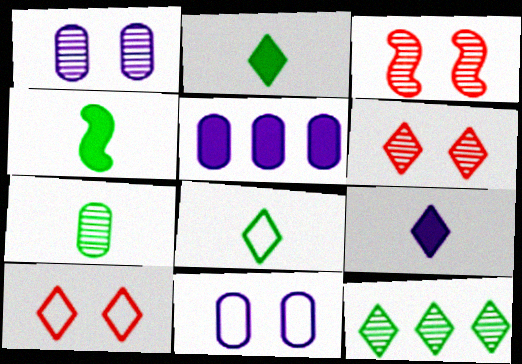[[3, 5, 8], 
[4, 7, 8], 
[9, 10, 12]]